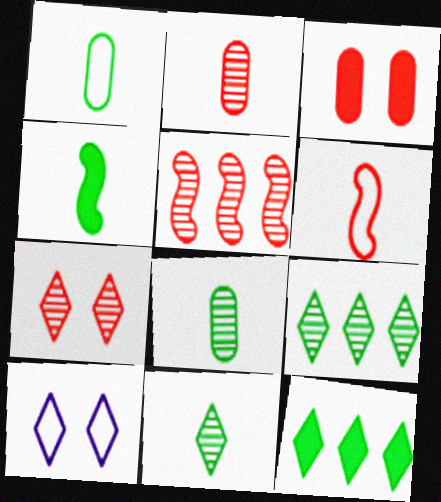[[1, 4, 11], 
[2, 5, 7]]